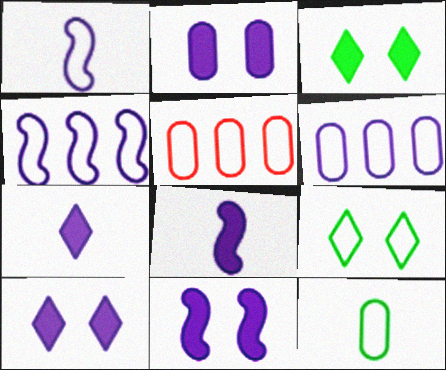[[1, 5, 9], 
[2, 10, 11]]